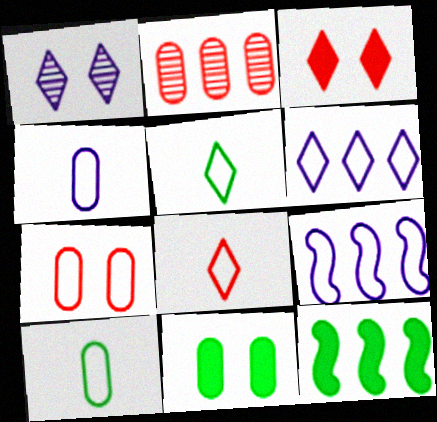[[2, 4, 11], 
[2, 6, 12], 
[5, 7, 9]]